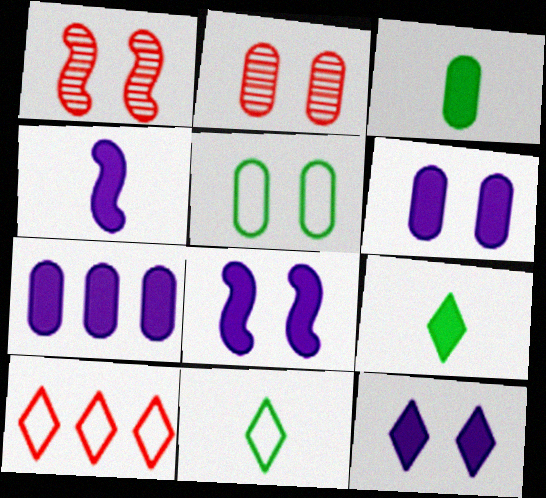[[1, 5, 12], 
[1, 7, 11], 
[2, 5, 6], 
[4, 7, 12], 
[6, 8, 12]]